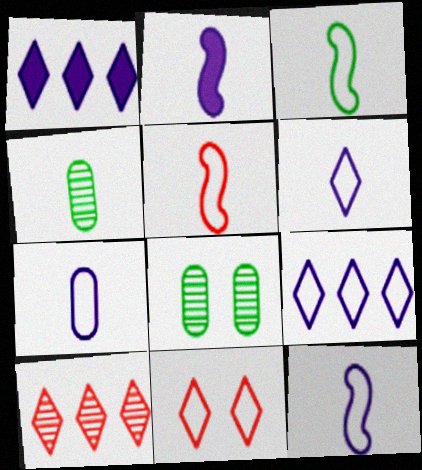[[1, 5, 8], 
[3, 5, 12], 
[6, 7, 12]]